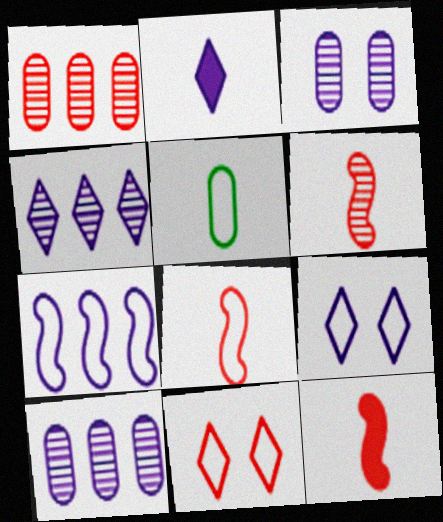[[1, 11, 12], 
[2, 3, 7], 
[2, 4, 9], 
[2, 5, 6], 
[5, 7, 11], 
[6, 8, 12]]